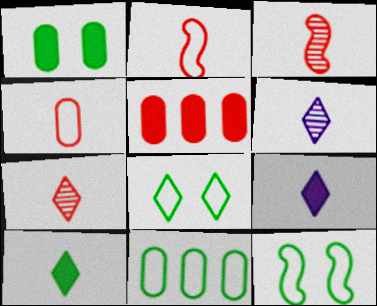[[5, 6, 12]]